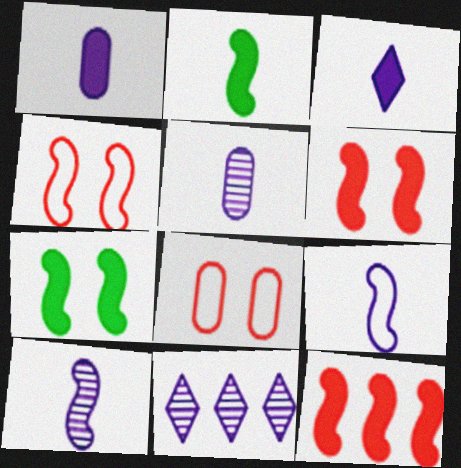[[2, 8, 11], 
[3, 5, 9]]